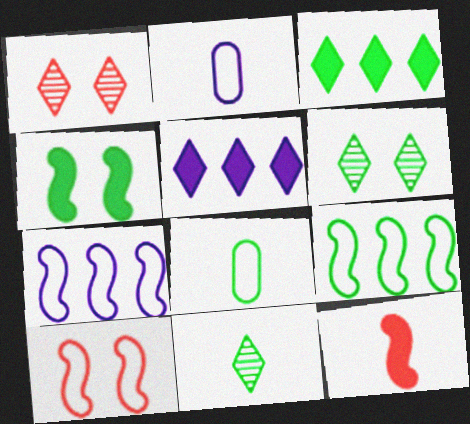[[2, 11, 12]]